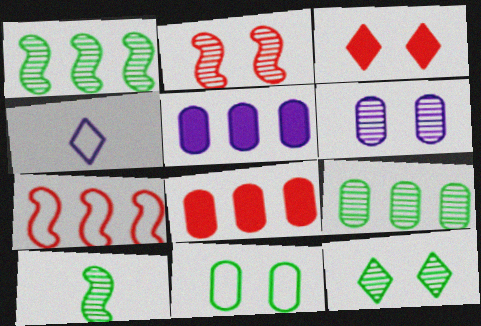[[2, 6, 12], 
[4, 7, 11], 
[9, 10, 12]]